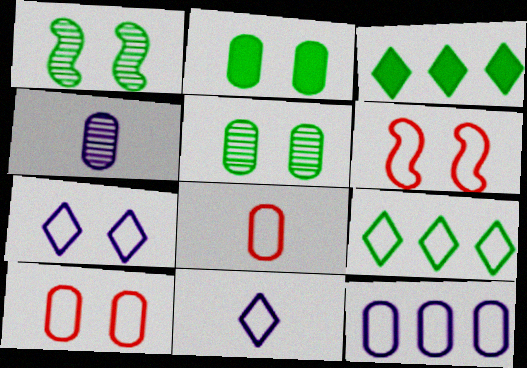[[3, 4, 6]]